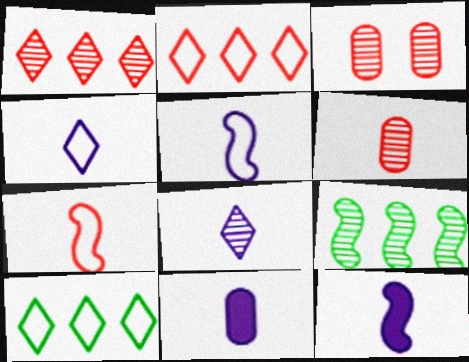[[3, 8, 9], 
[3, 10, 12], 
[5, 8, 11]]